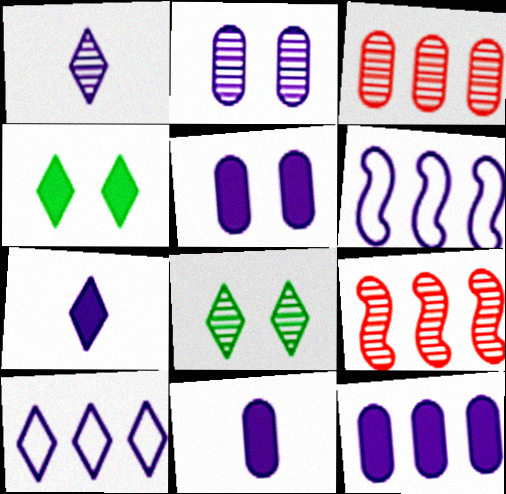[[1, 5, 6], 
[2, 6, 7], 
[5, 11, 12]]